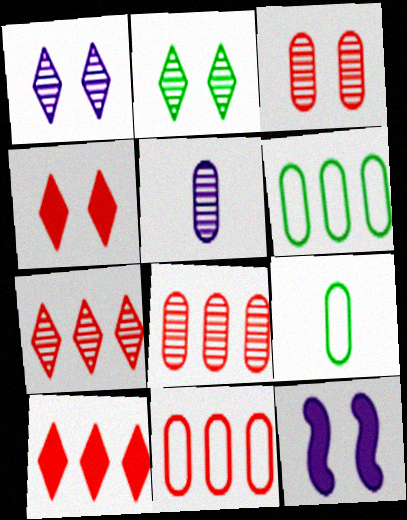[[7, 9, 12]]